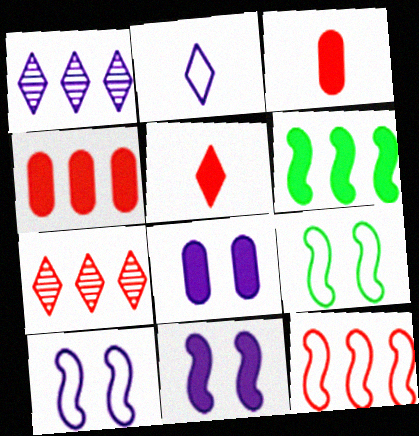[[1, 3, 9], 
[4, 7, 12], 
[5, 6, 8]]